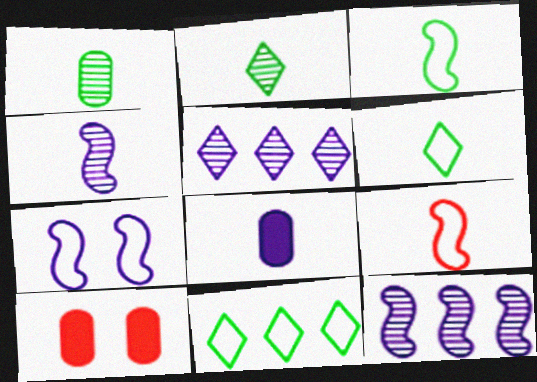[[2, 8, 9], 
[3, 5, 10], 
[4, 10, 11], 
[5, 7, 8], 
[6, 10, 12]]